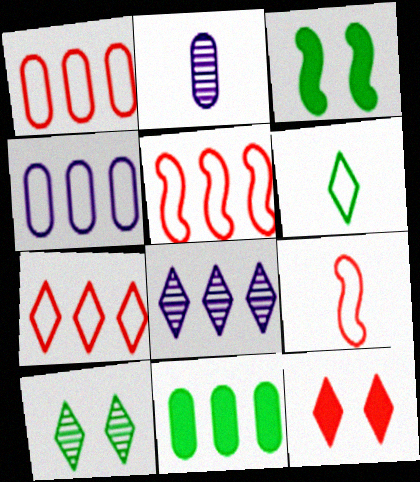[[1, 5, 7], 
[2, 3, 7], 
[5, 8, 11], 
[6, 8, 12]]